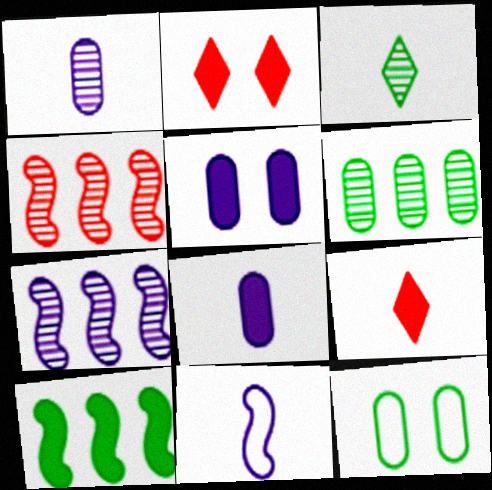[[2, 6, 11], 
[2, 8, 10], 
[3, 10, 12], 
[5, 9, 10], 
[7, 9, 12]]